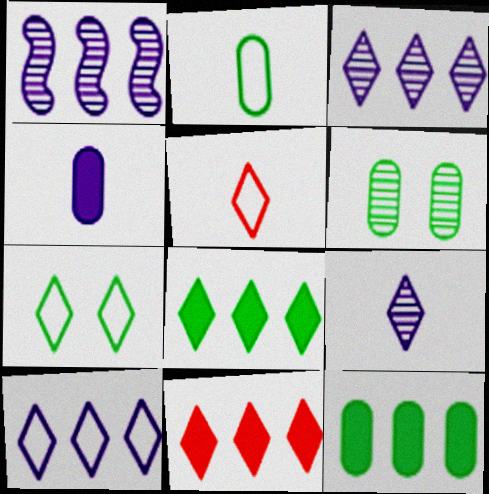[[2, 6, 12], 
[5, 7, 10], 
[7, 9, 11]]